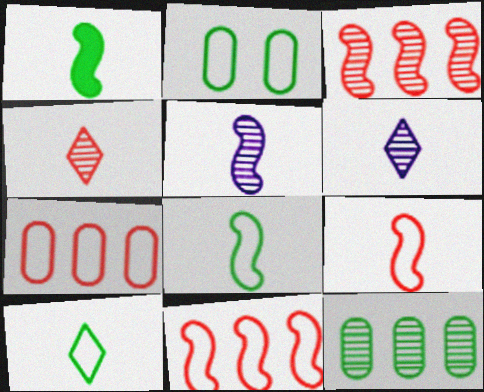[[1, 5, 9]]